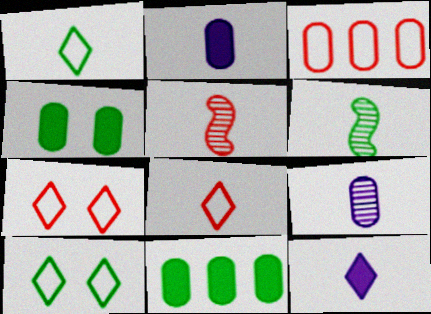[[1, 2, 5], 
[2, 6, 8], 
[3, 4, 9], 
[6, 10, 11]]